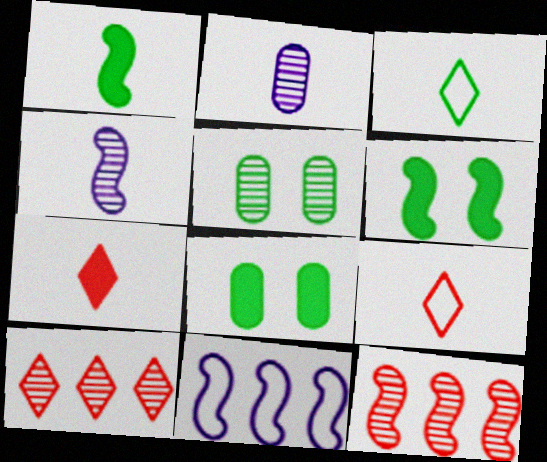[[1, 2, 9], 
[4, 5, 10], 
[5, 7, 11]]